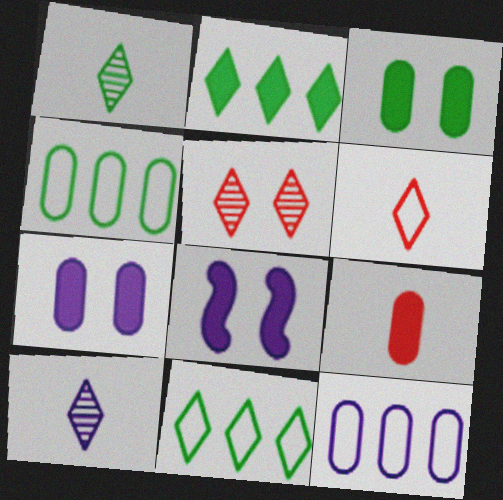[[2, 8, 9], 
[8, 10, 12]]